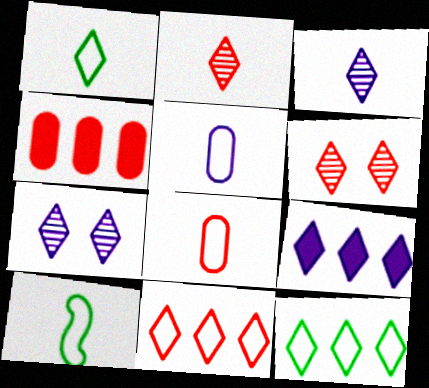[[1, 6, 9], 
[4, 7, 10]]